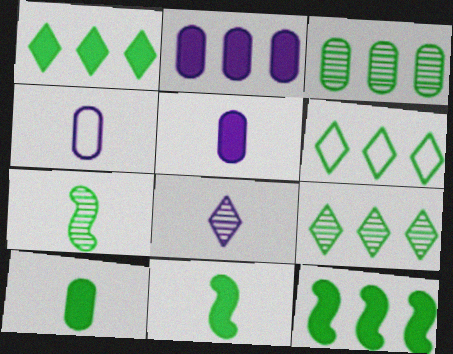[[1, 6, 9], 
[3, 6, 12]]